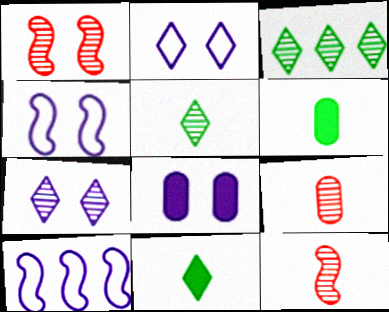[[4, 7, 8]]